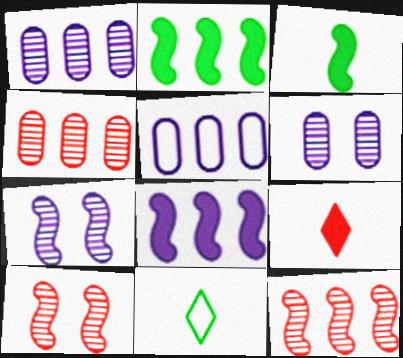[]